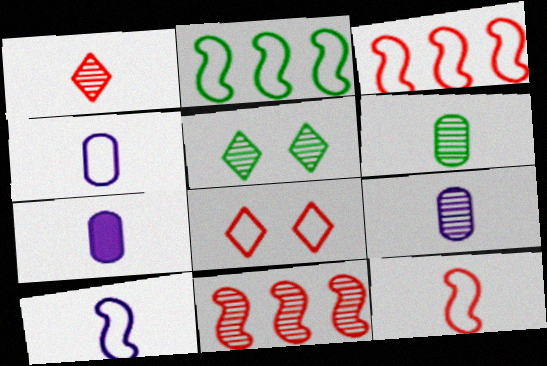[[2, 4, 8], 
[3, 5, 7], 
[4, 7, 9], 
[5, 9, 11]]